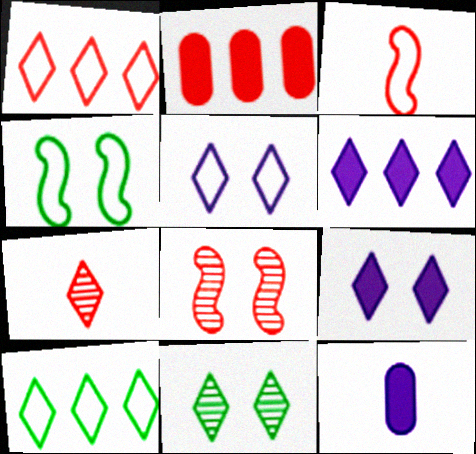[[7, 9, 10], 
[8, 10, 12]]